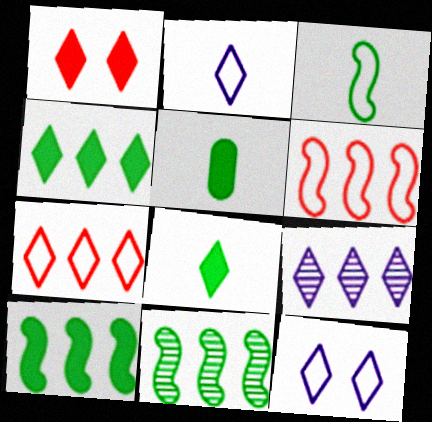[[4, 7, 9]]